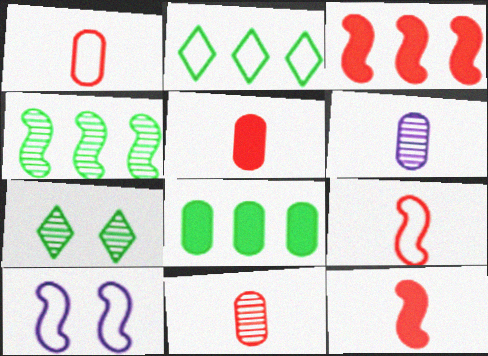[[1, 2, 10], 
[1, 5, 11], 
[2, 4, 8], 
[4, 10, 12]]